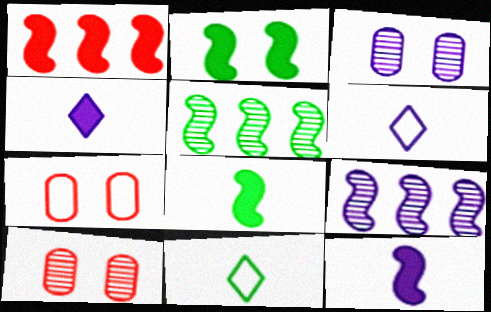[[1, 2, 12], 
[1, 3, 11], 
[4, 5, 7]]